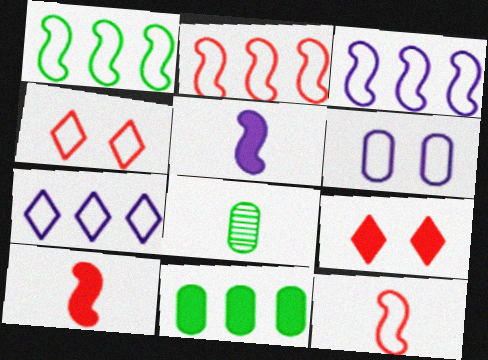[[1, 2, 3], 
[3, 8, 9], 
[5, 9, 11]]